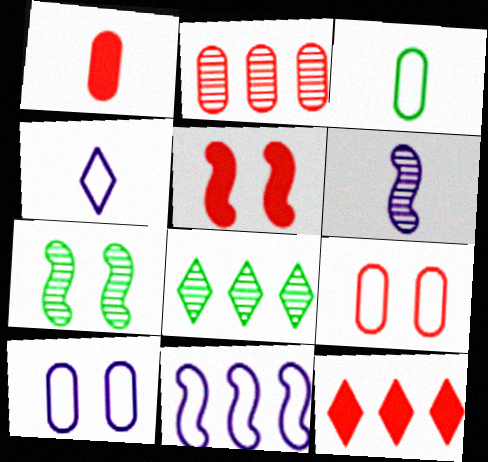[[1, 2, 9], 
[1, 5, 12], 
[4, 10, 11]]